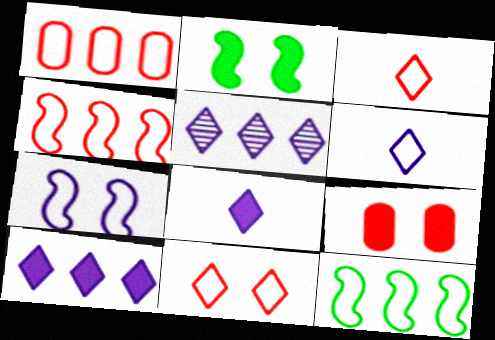[]